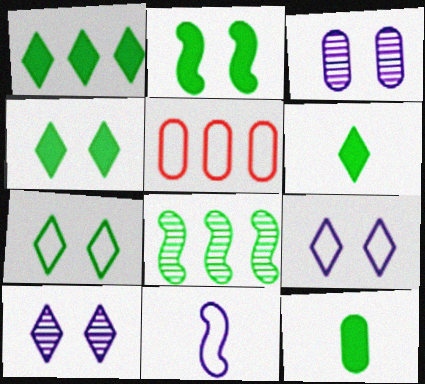[[1, 2, 12], 
[1, 4, 6], 
[3, 5, 12], 
[5, 7, 11], 
[7, 8, 12]]